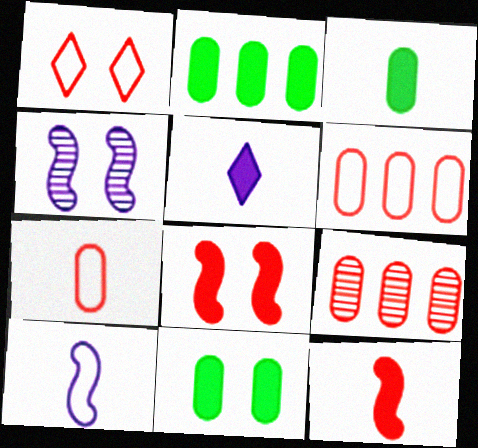[[1, 4, 11], 
[1, 9, 12], 
[2, 3, 11], 
[2, 5, 8], 
[3, 5, 12]]